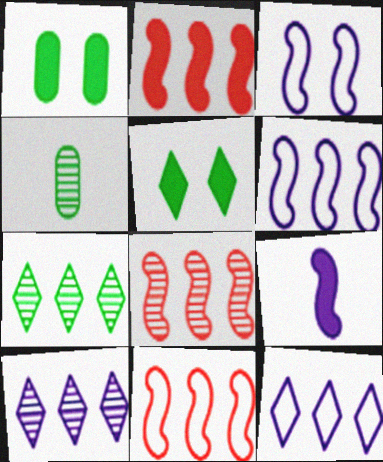[[2, 8, 11]]